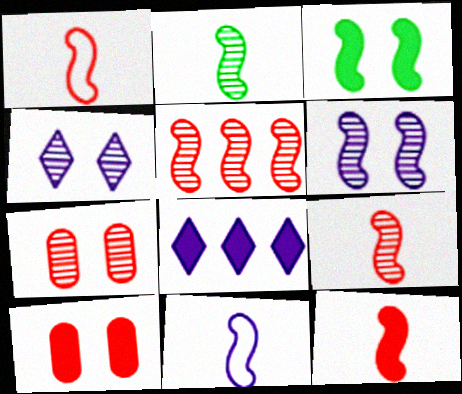[[1, 9, 12], 
[2, 5, 6], 
[2, 11, 12], 
[3, 5, 11]]